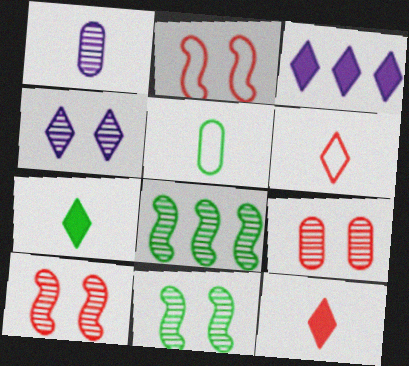[[3, 5, 10], 
[4, 9, 11]]